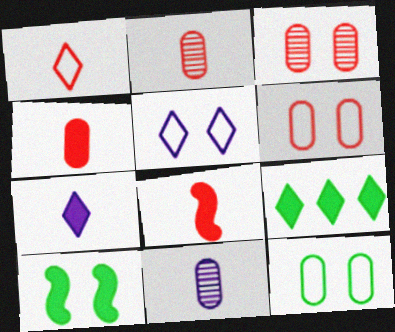[[1, 2, 8], 
[3, 5, 10]]